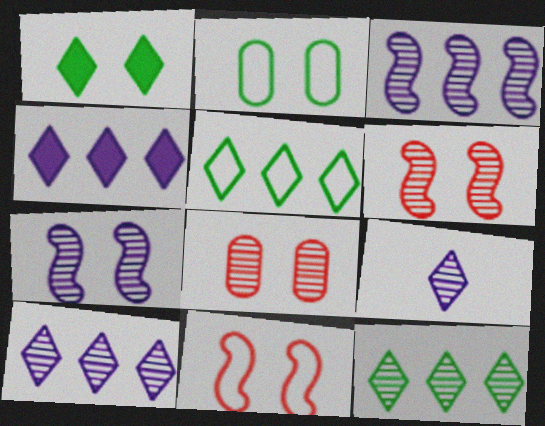[]